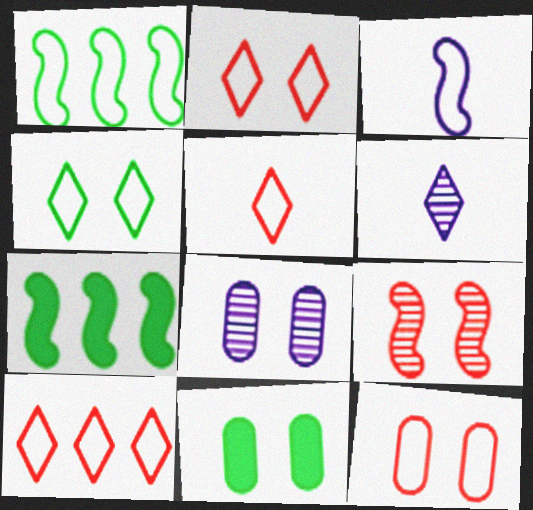[[2, 5, 10], 
[3, 7, 9], 
[5, 7, 8], 
[6, 7, 12], 
[8, 11, 12]]